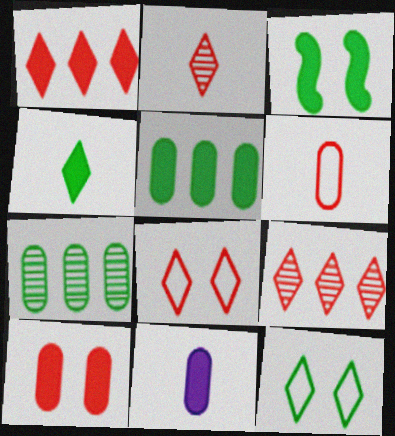[[1, 2, 8], 
[1, 3, 11], 
[3, 4, 5], 
[5, 10, 11]]